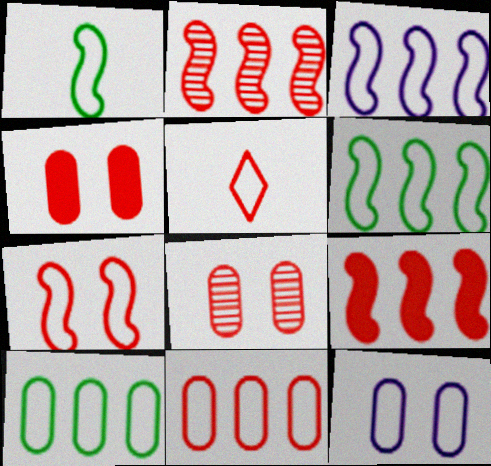[[1, 3, 7], 
[2, 4, 5], 
[5, 6, 12], 
[5, 7, 11], 
[5, 8, 9]]